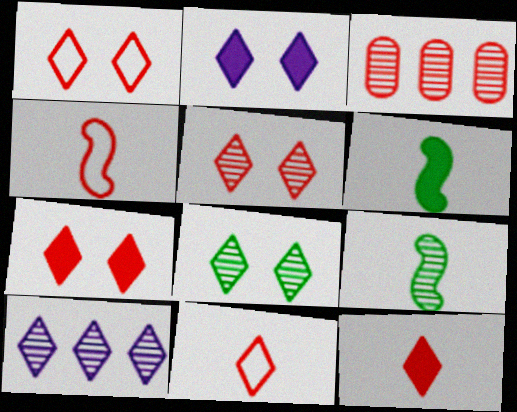[[1, 2, 8], 
[1, 5, 7], 
[3, 4, 7]]